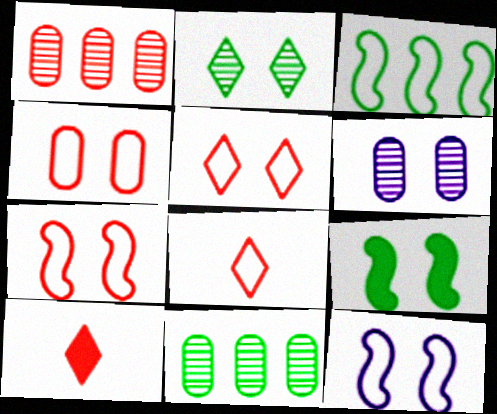[[1, 7, 10], 
[3, 6, 10], 
[4, 5, 7], 
[5, 6, 9], 
[10, 11, 12]]